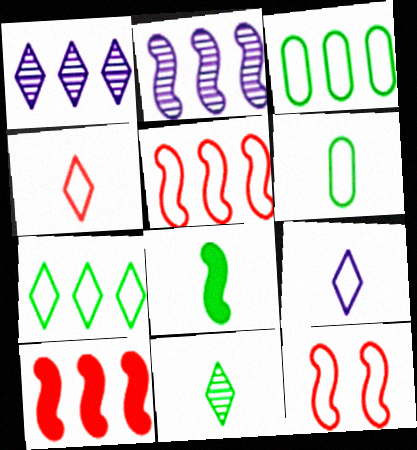[[1, 3, 10], 
[2, 8, 12], 
[3, 9, 12], 
[6, 8, 11]]